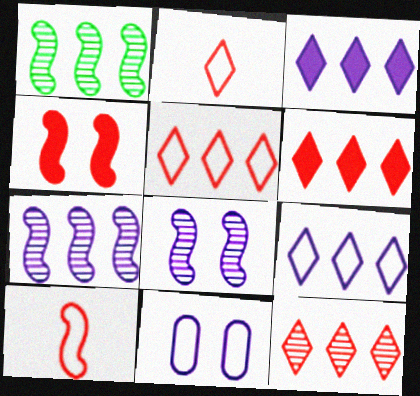[[5, 6, 12]]